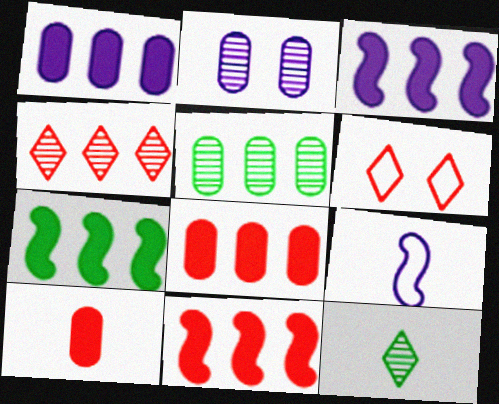[[3, 7, 11], 
[9, 10, 12]]